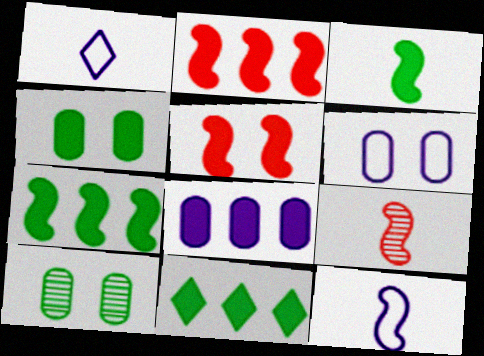[[1, 2, 10], 
[2, 8, 11], 
[3, 4, 11], 
[3, 9, 12], 
[6, 9, 11]]